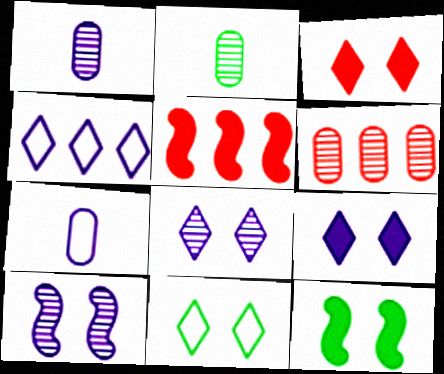[[1, 5, 11], 
[3, 8, 11]]